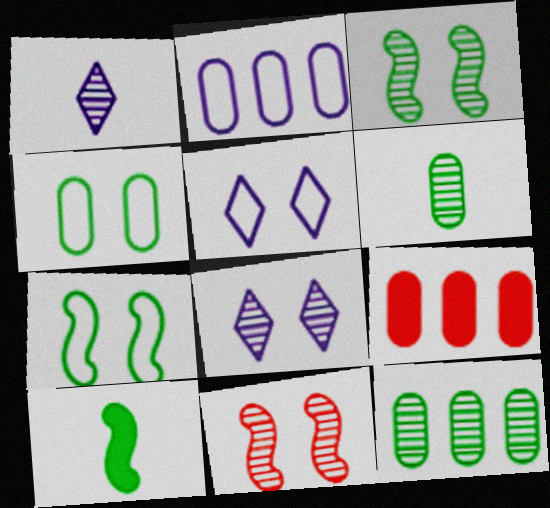[[1, 7, 9], 
[1, 11, 12], 
[2, 9, 12]]